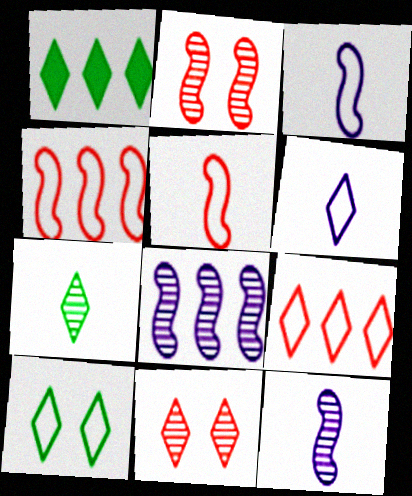[[1, 6, 11], 
[1, 7, 10], 
[6, 9, 10]]